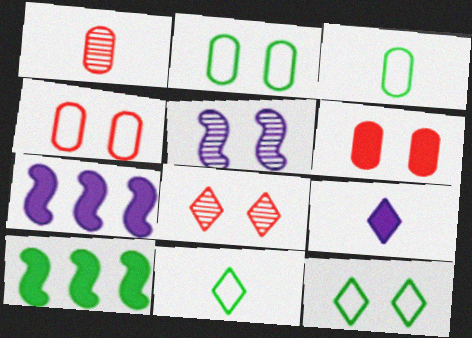[[1, 7, 12], 
[3, 7, 8], 
[5, 6, 12], 
[6, 9, 10]]